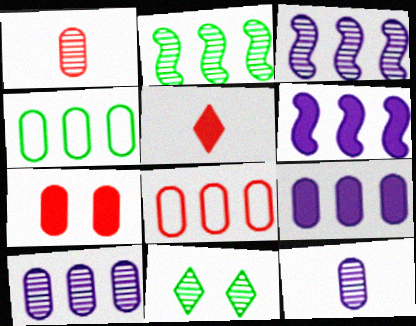[[1, 3, 11], 
[1, 7, 8], 
[4, 7, 12]]